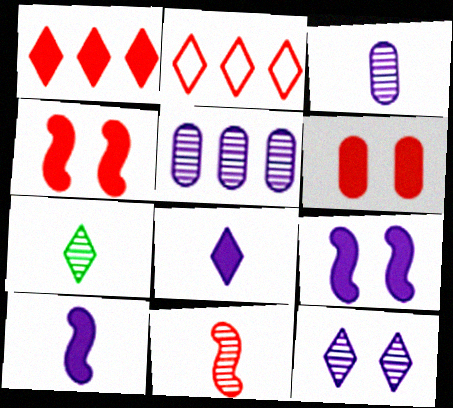[[2, 6, 11], 
[3, 7, 11]]